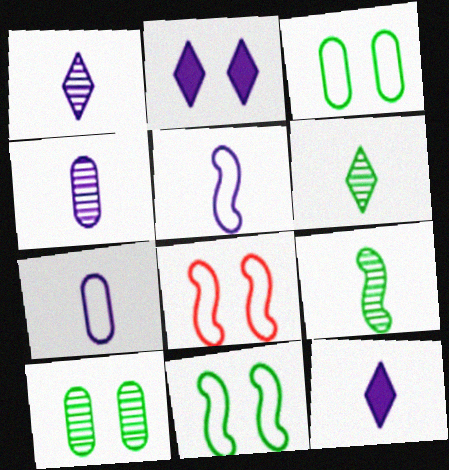[[2, 8, 10], 
[4, 5, 12]]